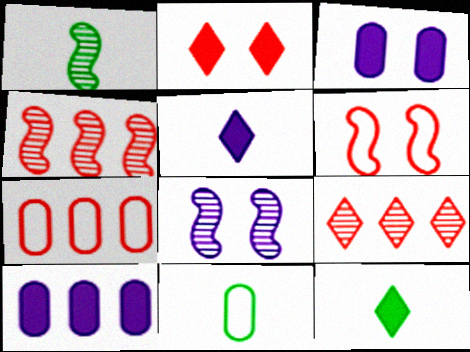[[1, 4, 8], 
[1, 11, 12], 
[7, 8, 12]]